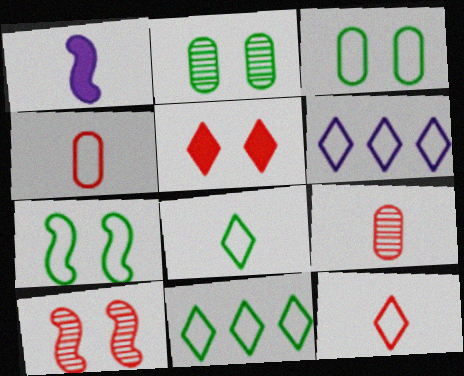[[1, 8, 9], 
[4, 6, 7]]